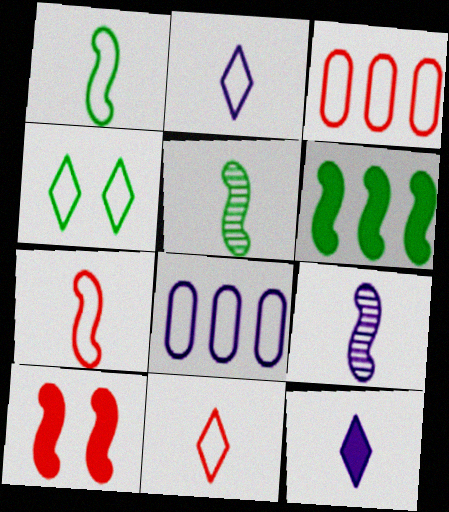[[4, 7, 8]]